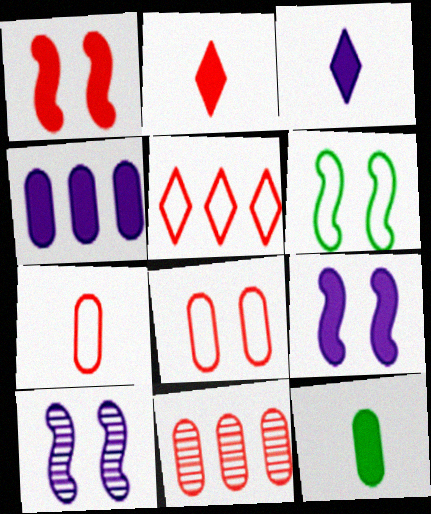[[1, 6, 10], 
[3, 4, 9], 
[3, 6, 11], 
[5, 10, 12]]